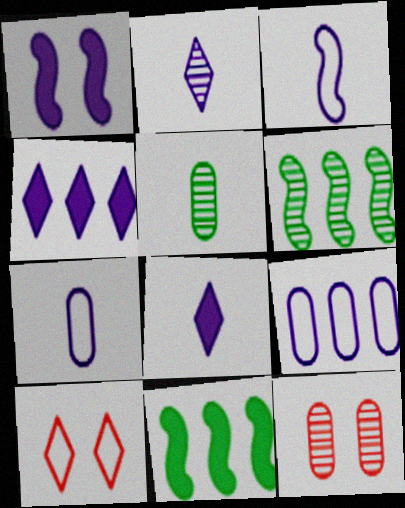[[1, 2, 9], 
[2, 6, 12]]